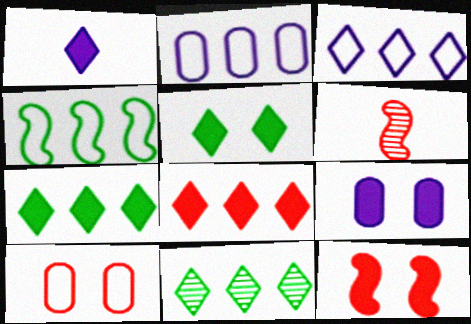[[1, 5, 8], 
[2, 5, 6], 
[3, 8, 11], 
[5, 9, 12], 
[6, 8, 10]]